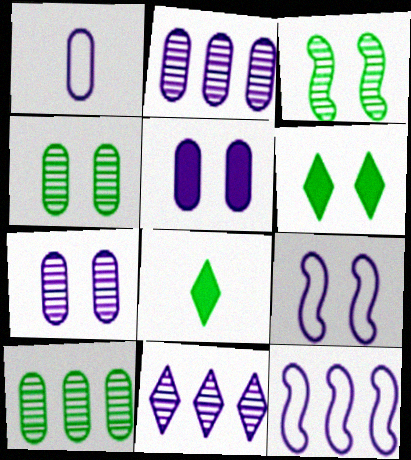[[1, 2, 5]]